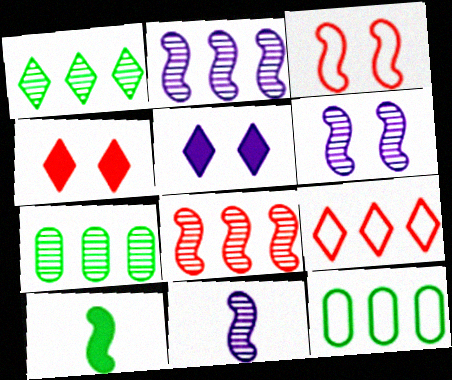[[2, 3, 10], 
[2, 6, 11], 
[4, 11, 12]]